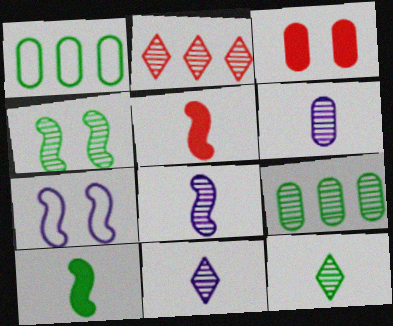[[1, 3, 6], 
[2, 4, 6], 
[4, 9, 12], 
[6, 8, 11]]